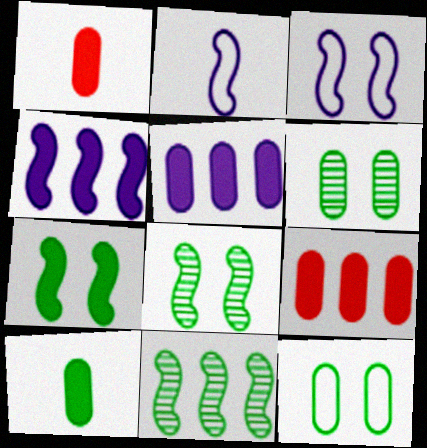[]